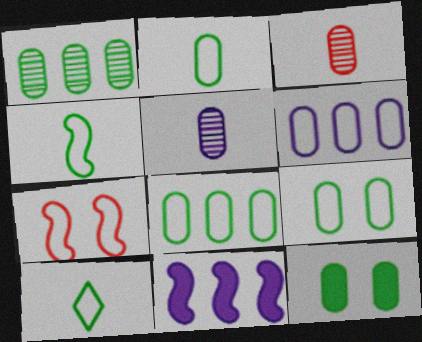[[1, 2, 12], 
[2, 4, 10], 
[2, 8, 9], 
[3, 6, 12], 
[6, 7, 10]]